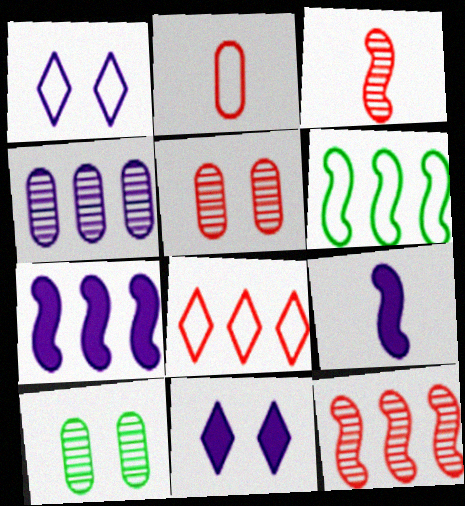[[1, 2, 6], 
[1, 4, 9], 
[6, 7, 12], 
[8, 9, 10]]